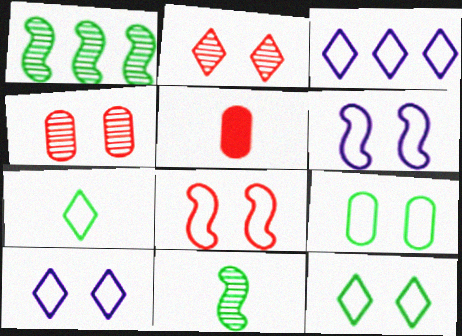[[1, 5, 10], 
[8, 9, 10]]